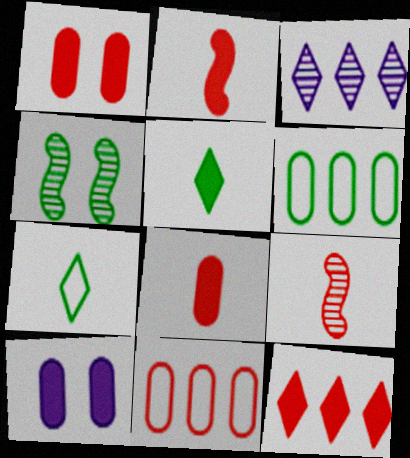[[1, 2, 12], 
[4, 5, 6]]